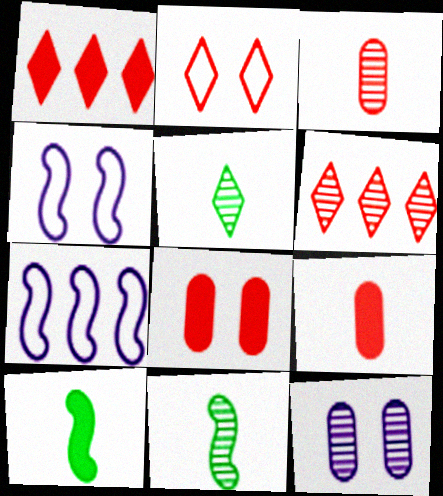[[5, 7, 8], 
[6, 11, 12]]